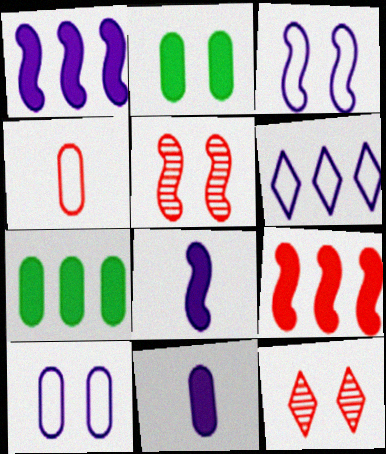[[2, 3, 12], 
[4, 9, 12]]